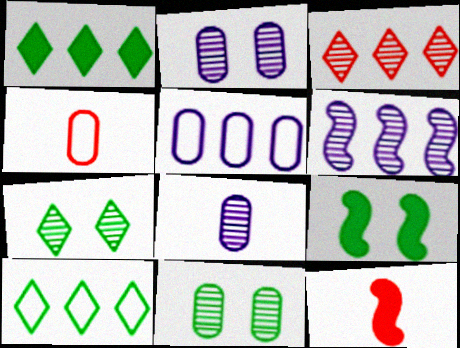[[2, 10, 12], 
[5, 7, 12]]